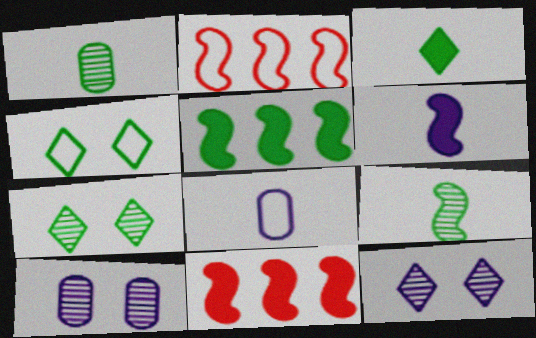[[1, 4, 5], 
[2, 3, 10], 
[2, 4, 8], 
[7, 8, 11]]